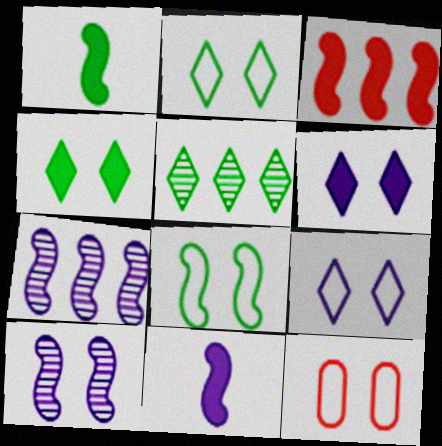[[4, 10, 12], 
[5, 11, 12], 
[8, 9, 12]]